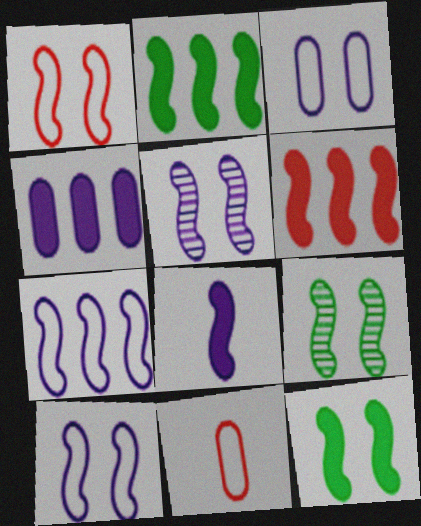[[1, 5, 12], 
[5, 7, 8], 
[6, 8, 12]]